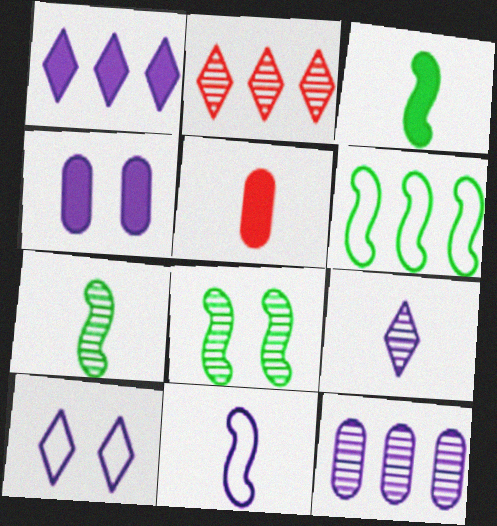[[1, 9, 10], 
[3, 6, 8]]